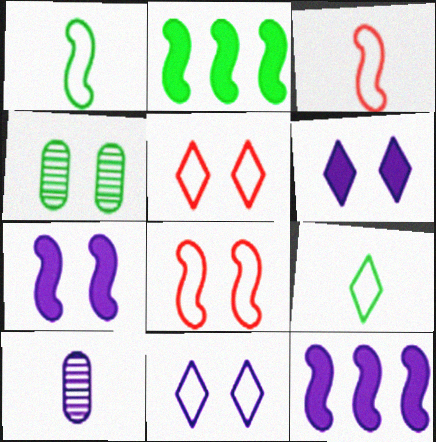[[2, 4, 9], 
[2, 5, 10], 
[4, 5, 7], 
[4, 6, 8], 
[10, 11, 12]]